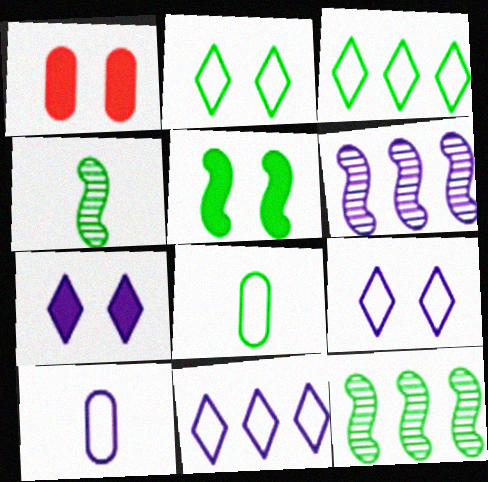[[1, 4, 11], 
[1, 5, 7], 
[6, 7, 10]]